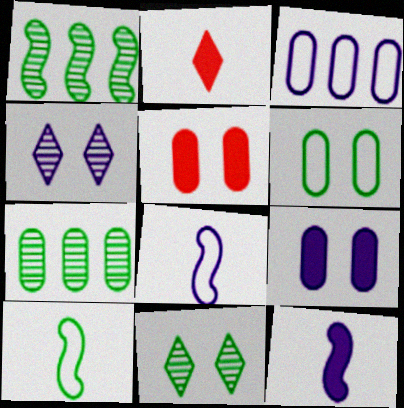[[3, 4, 12]]